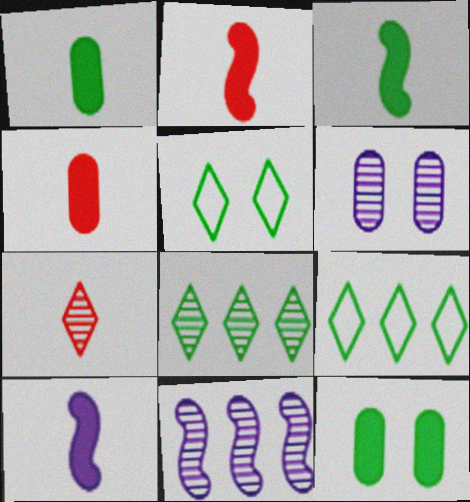[[2, 3, 10], 
[2, 6, 9], 
[4, 5, 11]]